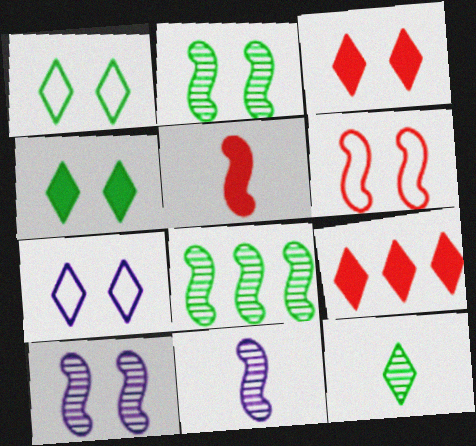[[7, 9, 12]]